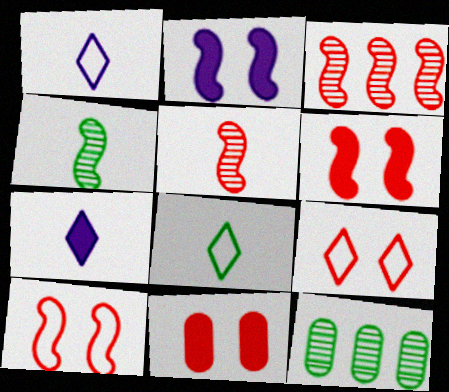[[1, 6, 12], 
[7, 10, 12]]